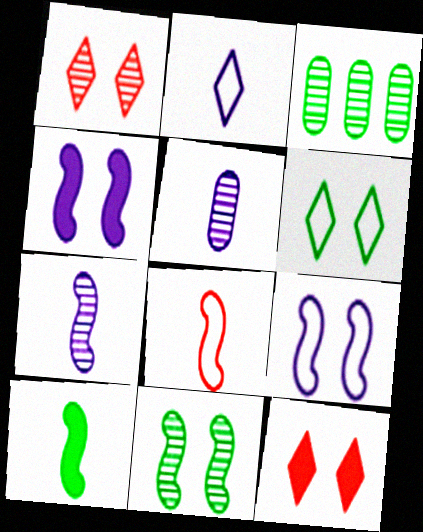[[1, 3, 7], 
[3, 6, 10], 
[7, 8, 10]]